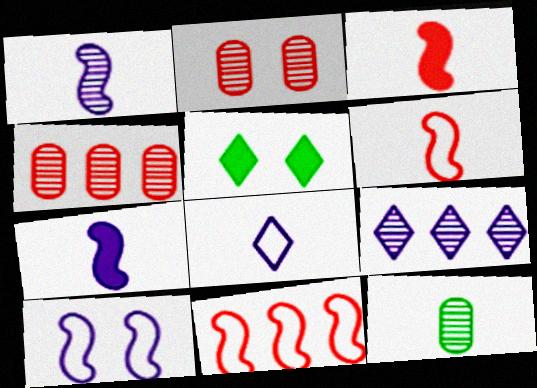[[2, 5, 10], 
[3, 8, 12]]